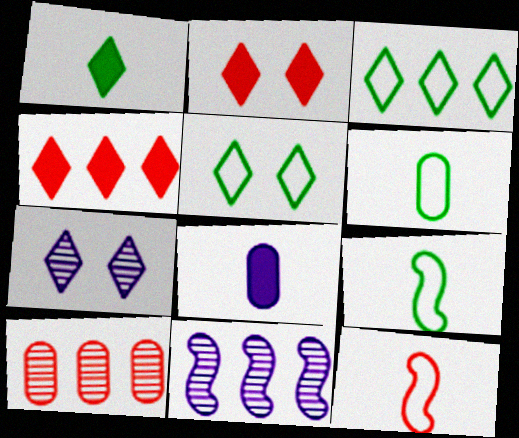[[2, 5, 7], 
[2, 6, 11], 
[2, 10, 12]]